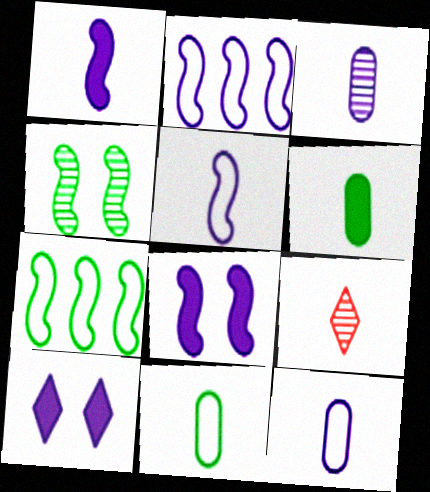[[1, 9, 11], 
[2, 3, 10], 
[5, 6, 9]]